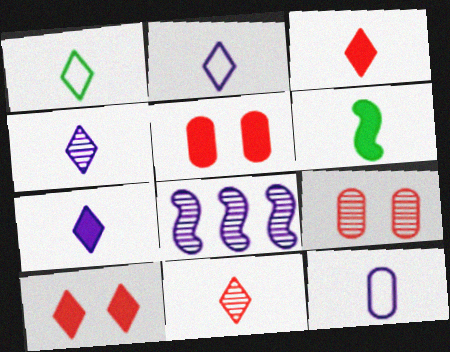[[1, 3, 4], 
[1, 5, 8], 
[1, 7, 11], 
[2, 4, 7], 
[6, 11, 12]]